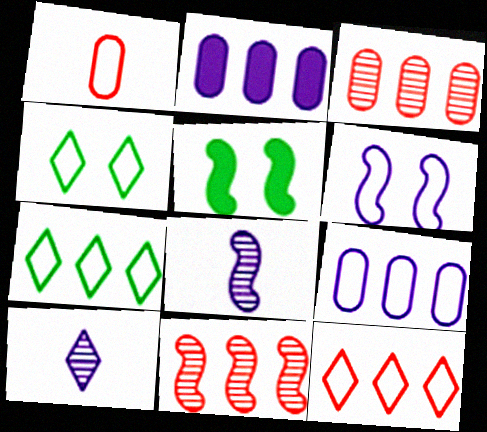[[1, 6, 7], 
[2, 6, 10], 
[2, 7, 11]]